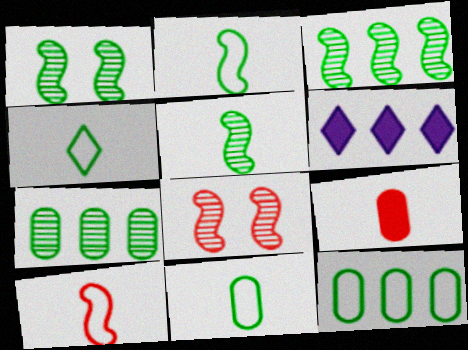[[1, 3, 5], 
[2, 4, 11], 
[6, 8, 11]]